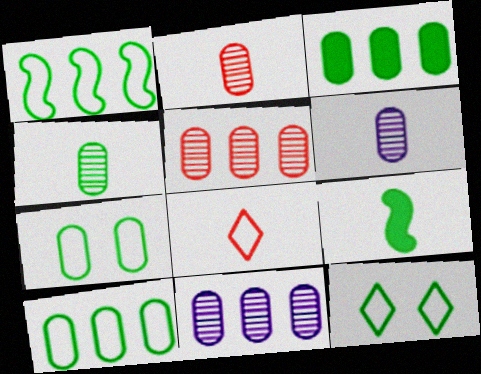[[2, 4, 6], 
[3, 4, 7], 
[6, 8, 9]]